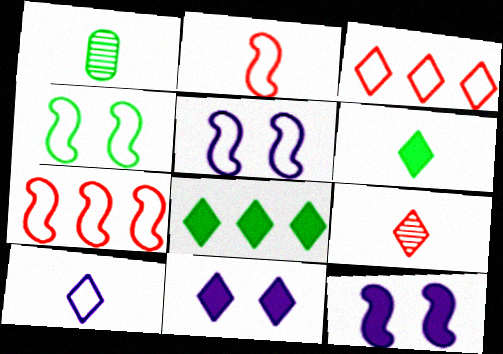[[1, 3, 12], 
[1, 4, 8], 
[1, 7, 11], 
[6, 9, 10]]